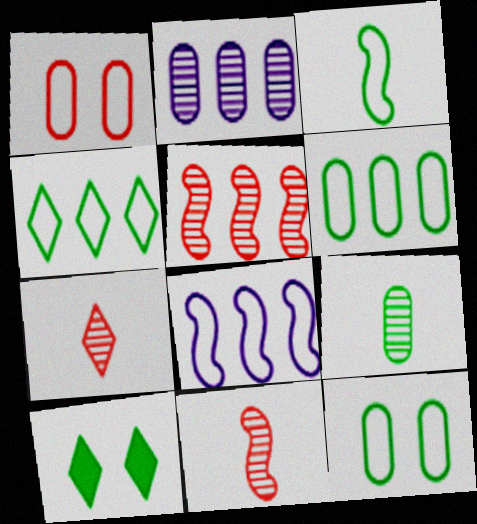[[3, 4, 12]]